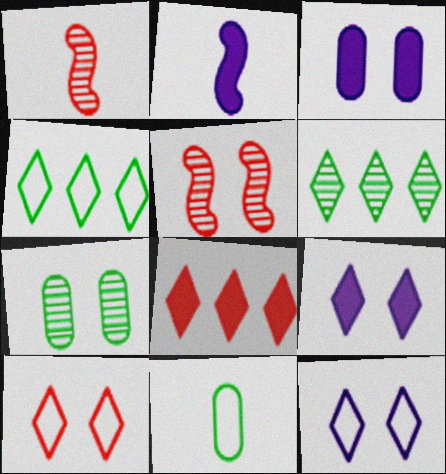[[1, 3, 4]]